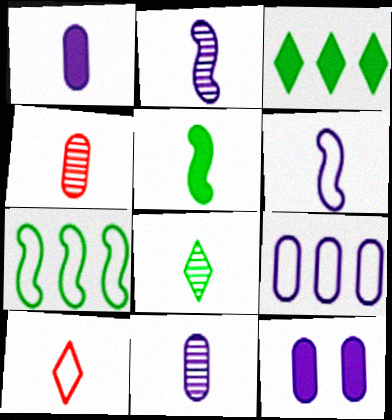[[2, 4, 8], 
[5, 10, 11], 
[9, 11, 12]]